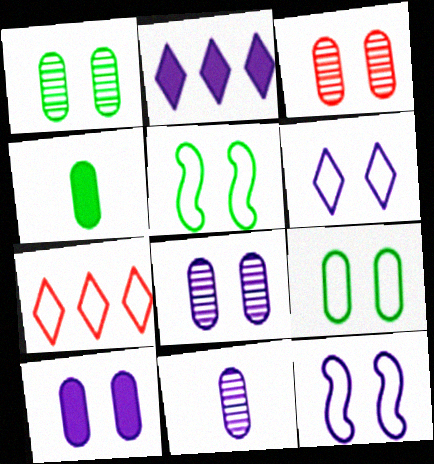[[1, 3, 8], 
[2, 11, 12], 
[3, 9, 10]]